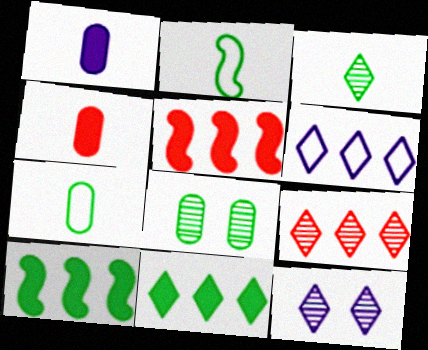[[2, 8, 11], 
[3, 9, 12], 
[5, 7, 12], 
[6, 9, 11]]